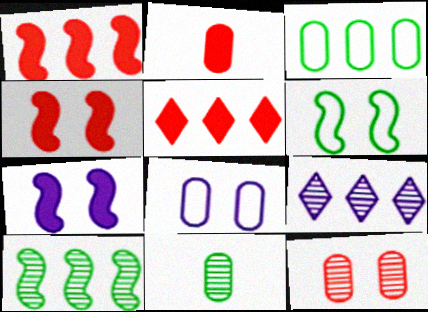[[1, 3, 9], 
[2, 4, 5], 
[2, 6, 9]]